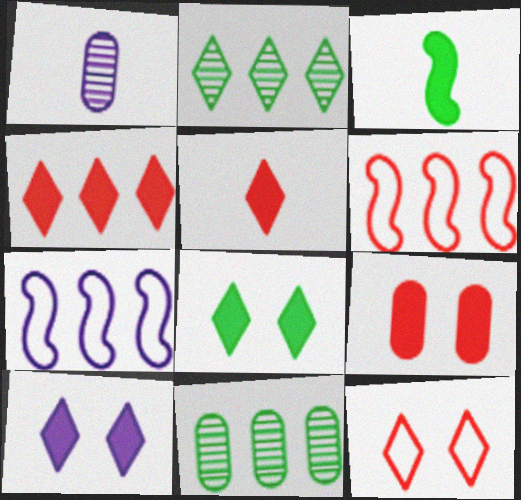[[1, 6, 8], 
[1, 7, 10], 
[4, 7, 11]]